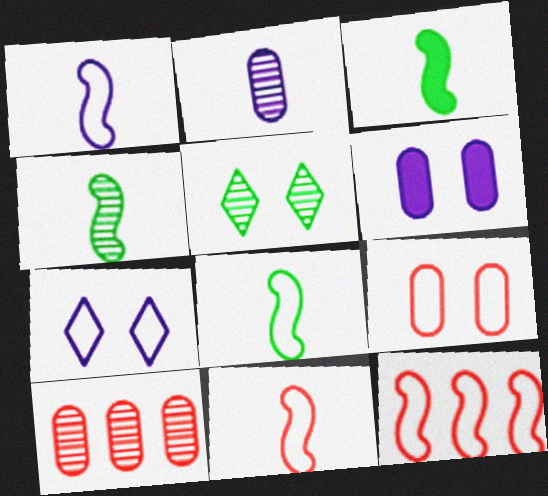[[1, 8, 11], 
[3, 4, 8], 
[3, 7, 10]]